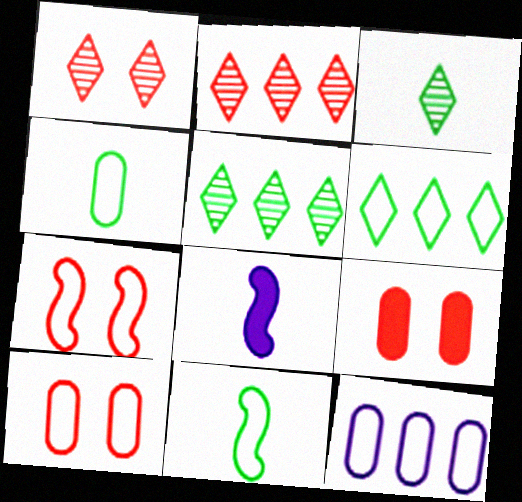[[1, 7, 9], 
[4, 10, 12], 
[5, 8, 10]]